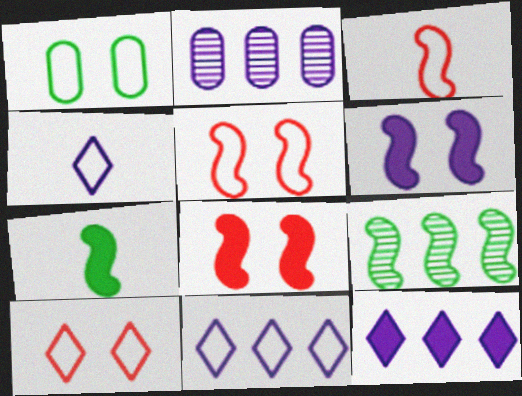[[1, 3, 11], 
[2, 4, 6], 
[2, 7, 10], 
[3, 6, 9]]